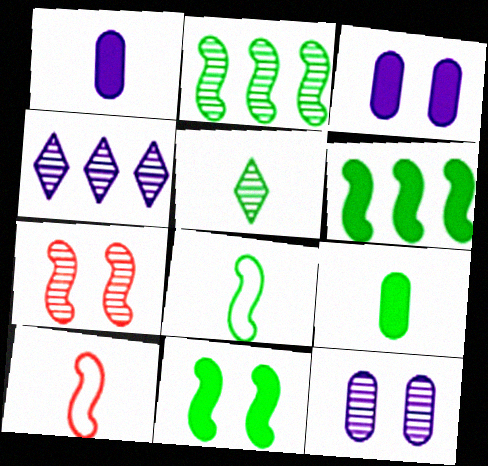[[1, 5, 10], 
[2, 8, 11], 
[5, 8, 9]]